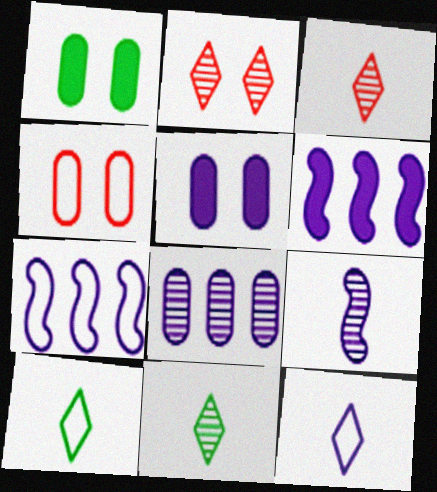[[1, 3, 7], 
[4, 6, 11], 
[4, 7, 10]]